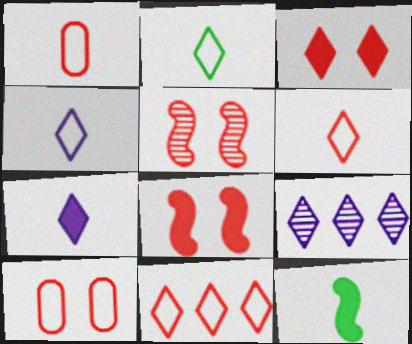[[2, 3, 9], 
[2, 4, 6], 
[3, 5, 10], 
[9, 10, 12]]